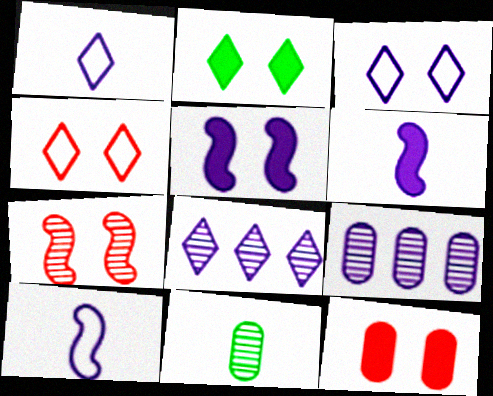[[1, 5, 9], 
[2, 5, 12], 
[3, 6, 9], 
[4, 7, 12], 
[7, 8, 11]]